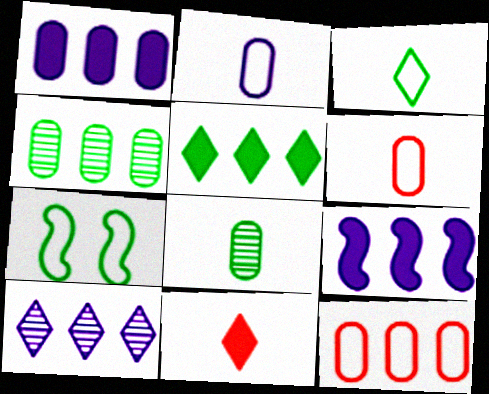[[1, 4, 12], 
[5, 7, 8]]